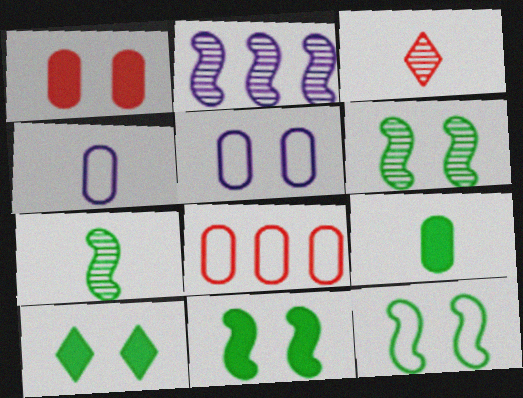[[6, 11, 12]]